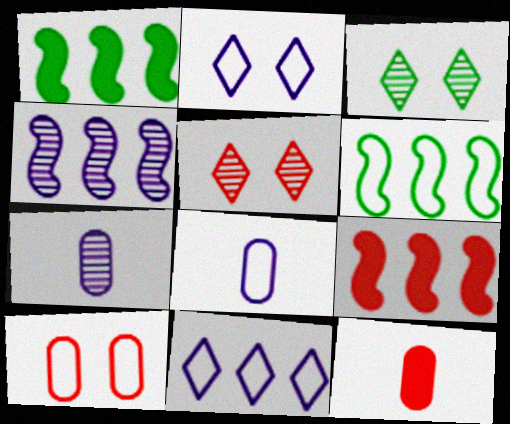[[1, 5, 8], 
[3, 8, 9], 
[4, 6, 9]]